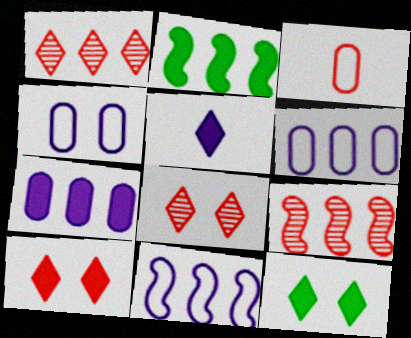[[1, 2, 6], 
[2, 9, 11], 
[3, 9, 10]]